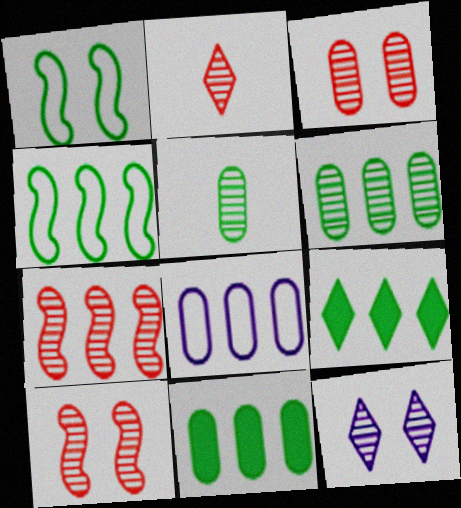[[1, 5, 9], 
[2, 3, 7], 
[4, 6, 9], 
[5, 7, 12], 
[7, 8, 9]]